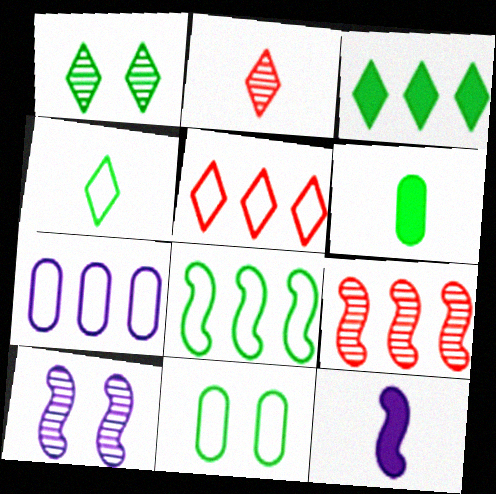[[1, 3, 4], 
[1, 6, 8], 
[3, 7, 9], 
[4, 8, 11], 
[5, 6, 10], 
[5, 7, 8]]